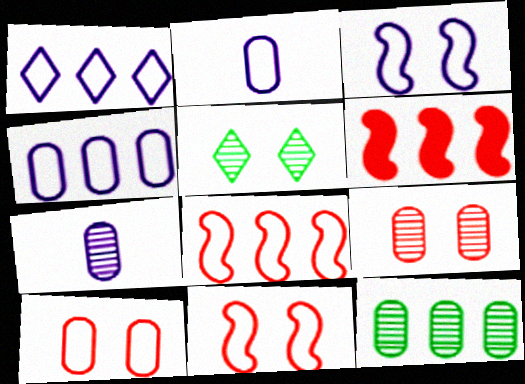[[1, 2, 3], 
[1, 6, 12], 
[2, 5, 6], 
[7, 9, 12]]